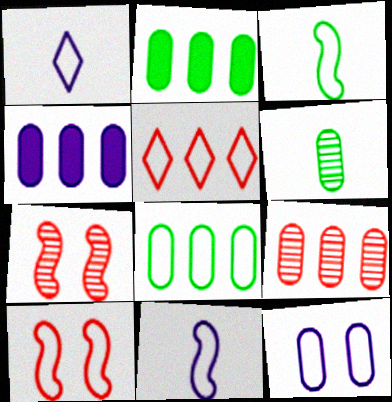[[1, 2, 7], 
[1, 8, 10], 
[3, 5, 12], 
[4, 8, 9]]